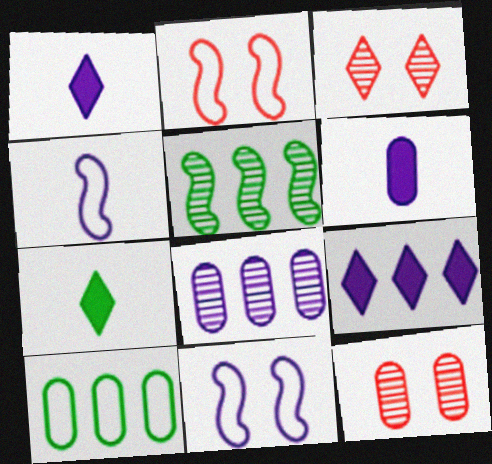[[1, 8, 11], 
[2, 7, 8], 
[6, 10, 12]]